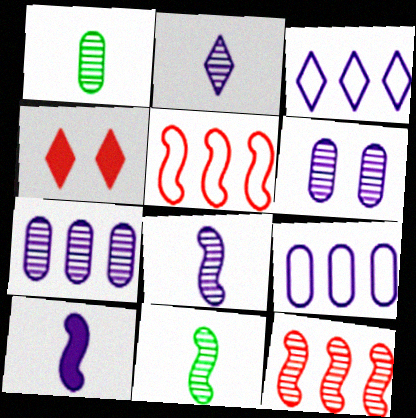[[3, 6, 10], 
[4, 9, 11]]